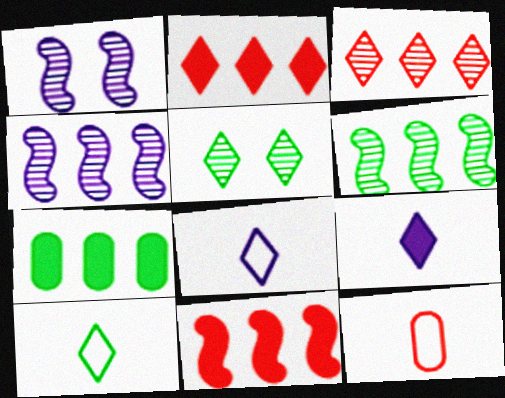[[2, 5, 8]]